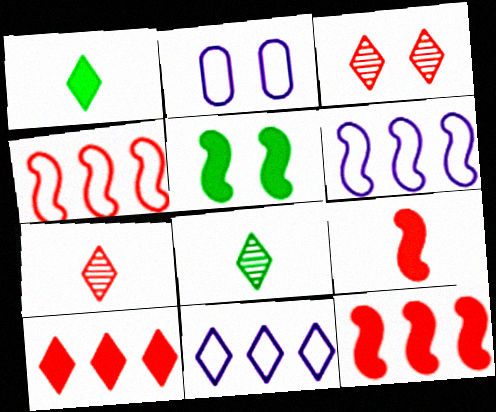[[1, 3, 11], 
[2, 3, 5], 
[2, 8, 12]]